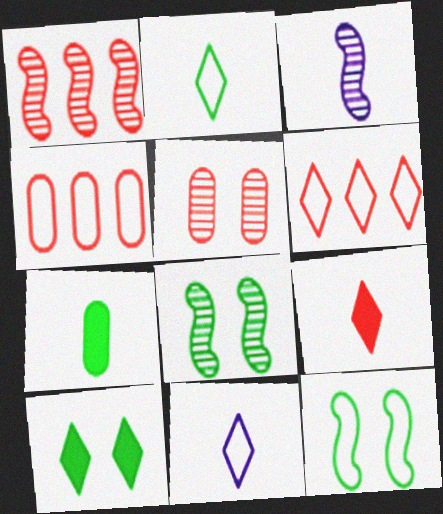[[1, 3, 8], 
[3, 4, 10], 
[4, 11, 12]]